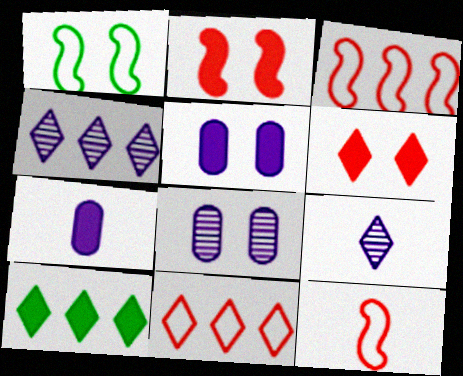[[1, 6, 8], 
[2, 7, 10], 
[4, 10, 11], 
[8, 10, 12]]